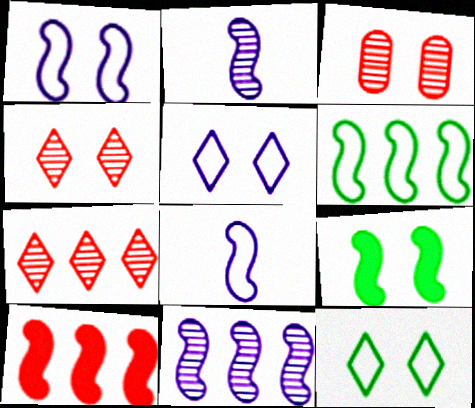[[3, 5, 9], 
[6, 10, 11]]